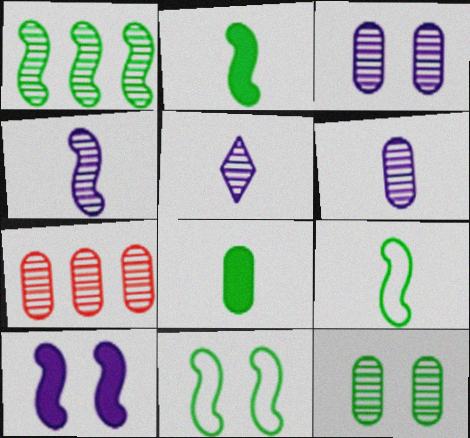[[1, 2, 11], 
[4, 5, 6], 
[6, 7, 12]]